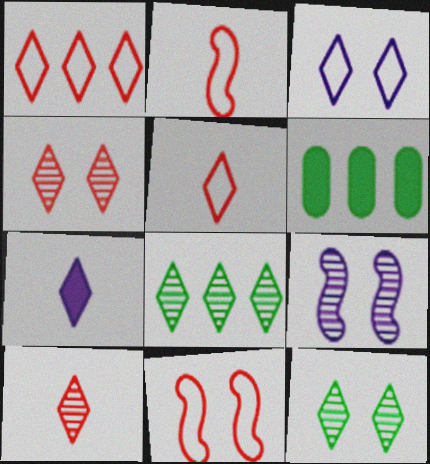[[1, 7, 12], 
[5, 6, 9]]